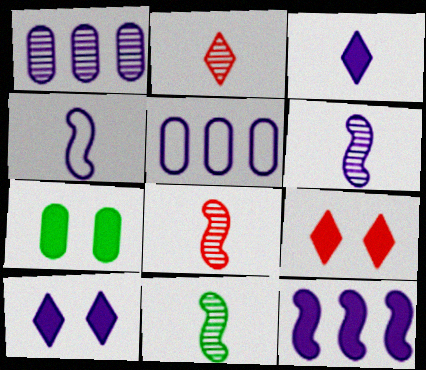[[1, 4, 10], 
[5, 6, 10], 
[5, 9, 11], 
[6, 8, 11]]